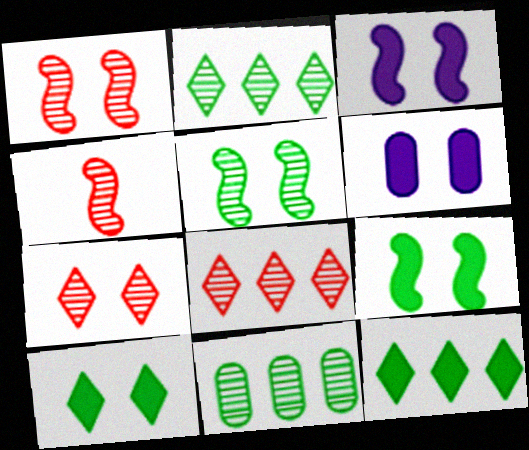[]